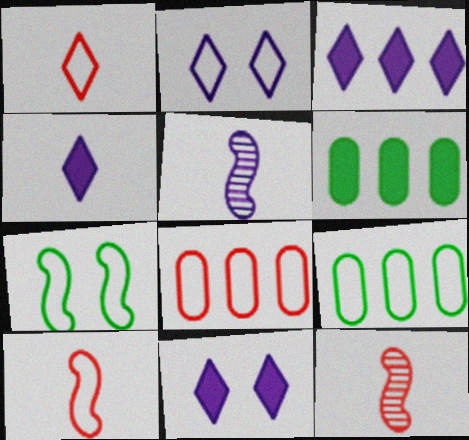[[2, 6, 12], 
[2, 9, 10], 
[3, 4, 11], 
[9, 11, 12]]